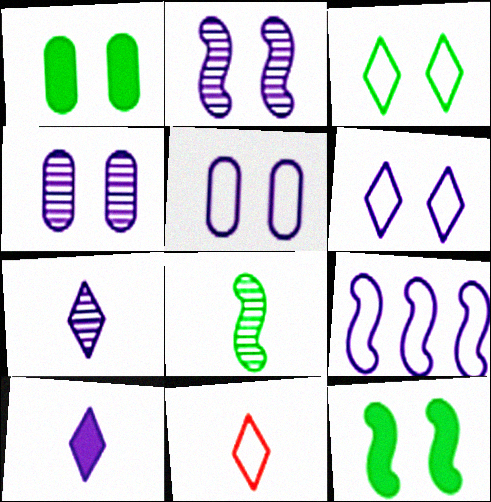[[4, 9, 10]]